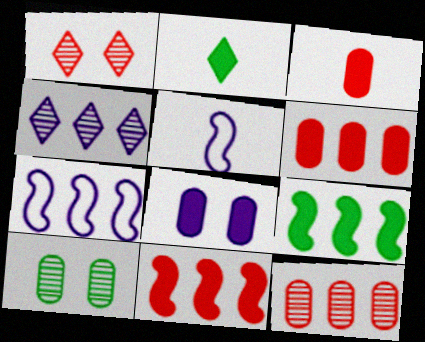[[2, 8, 11], 
[4, 5, 8]]